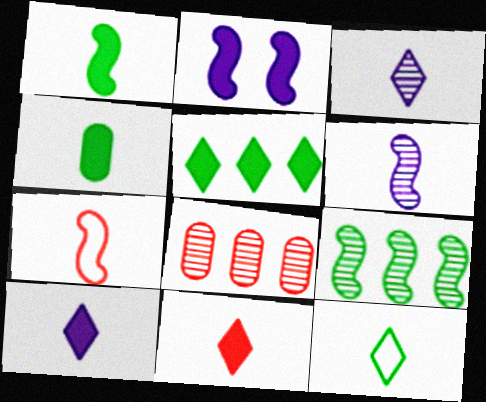[[1, 6, 7], 
[2, 7, 9], 
[2, 8, 12], 
[3, 4, 7], 
[3, 11, 12]]